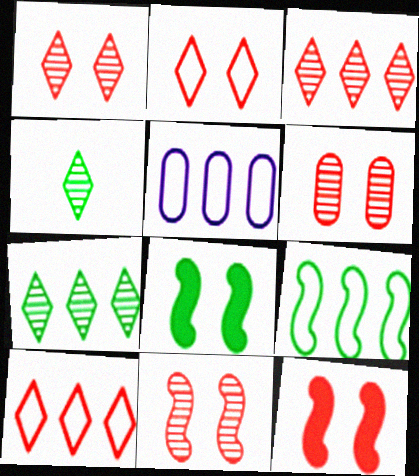[[1, 6, 11], 
[2, 6, 12], 
[4, 5, 12], 
[5, 9, 10]]